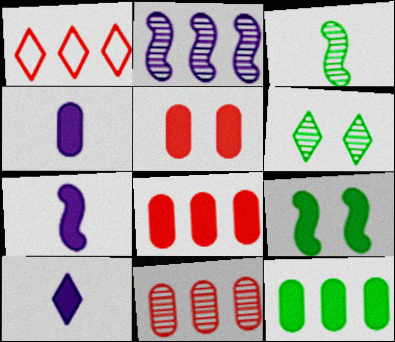[[1, 2, 12], 
[1, 6, 10], 
[4, 5, 12], 
[4, 7, 10], 
[8, 9, 10]]